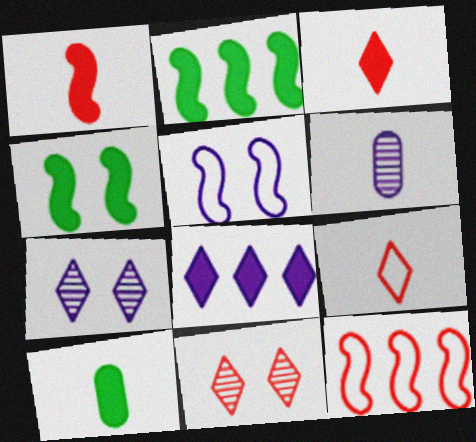[[5, 6, 8], 
[7, 10, 12]]